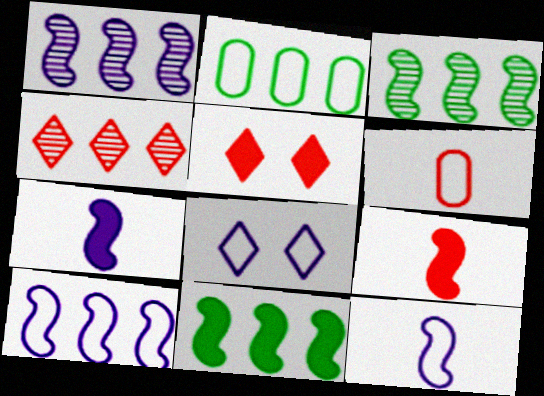[]